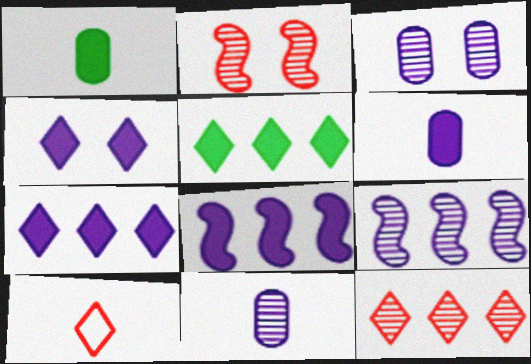[[4, 6, 8]]